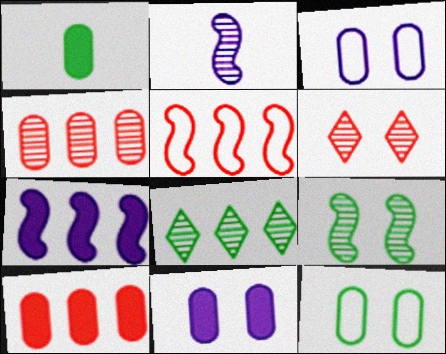[[1, 3, 4], 
[1, 10, 11]]